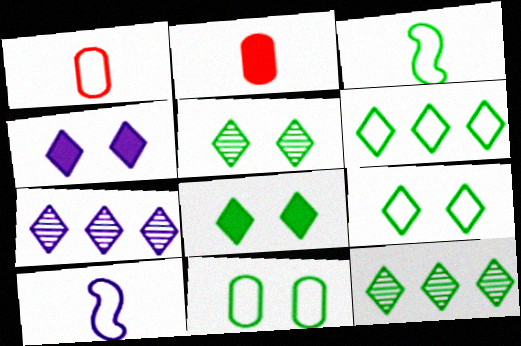[[3, 6, 11], 
[5, 8, 9]]